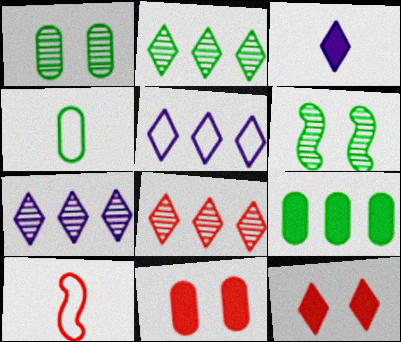[[1, 4, 9], 
[2, 7, 8], 
[8, 10, 11]]